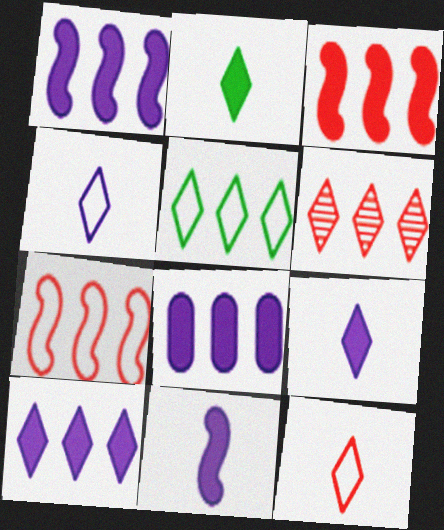[[1, 8, 10], 
[5, 6, 10]]